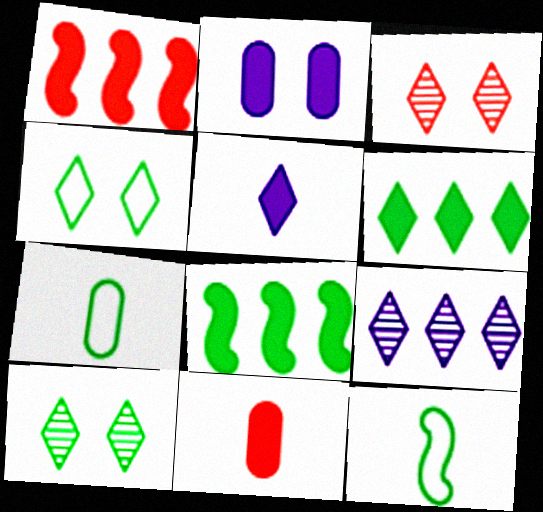[[7, 8, 10]]